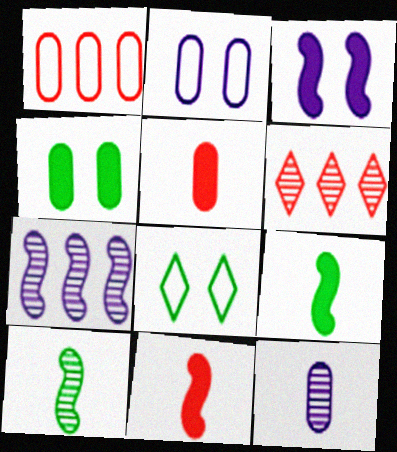[[1, 4, 12], 
[2, 6, 9], 
[5, 7, 8]]